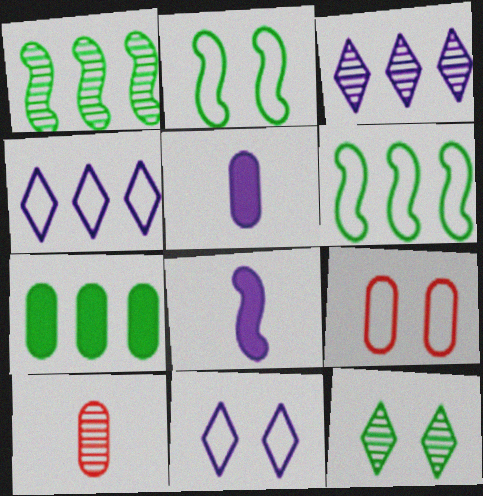[[2, 9, 11]]